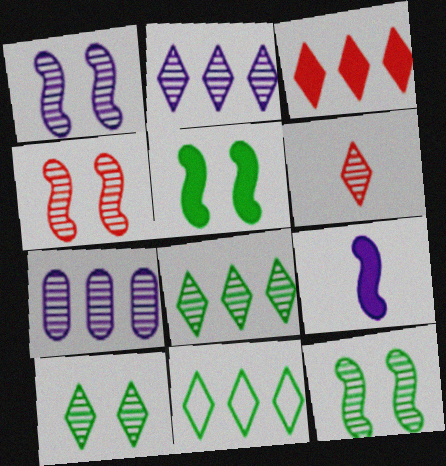[[1, 4, 12], 
[2, 3, 11], 
[2, 6, 10], 
[6, 7, 12]]